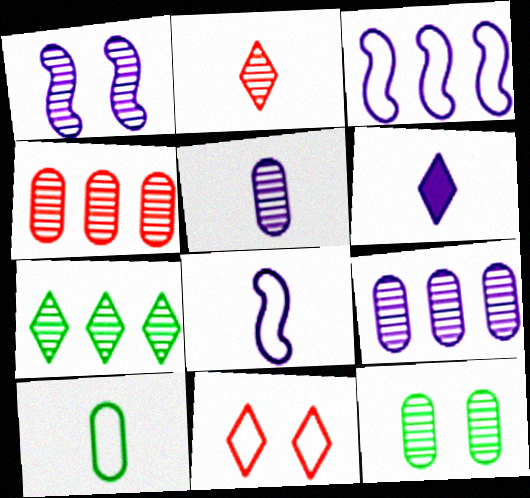[[3, 10, 11], 
[4, 5, 12], 
[5, 6, 8], 
[6, 7, 11]]